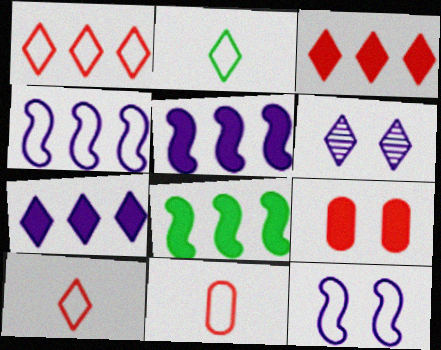[[2, 3, 6], 
[6, 8, 11]]